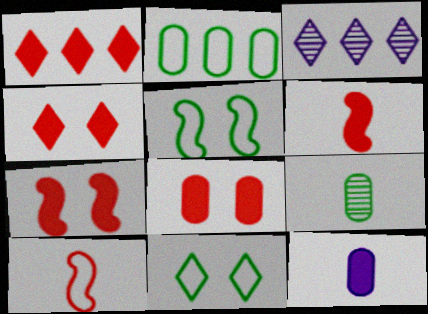[[1, 6, 8], 
[4, 7, 8]]